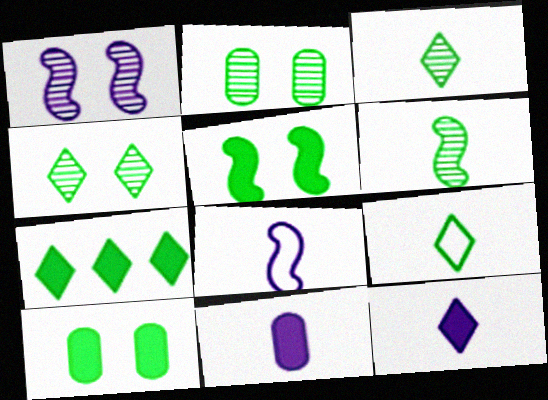[[4, 7, 9]]